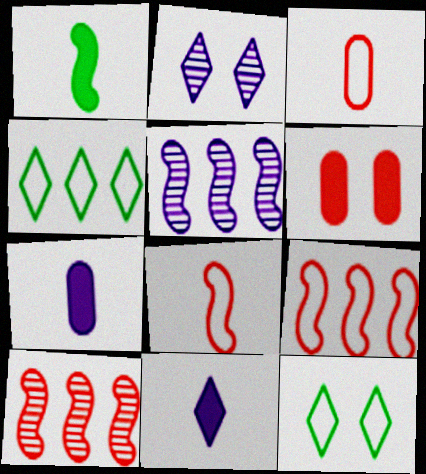[[7, 10, 12]]